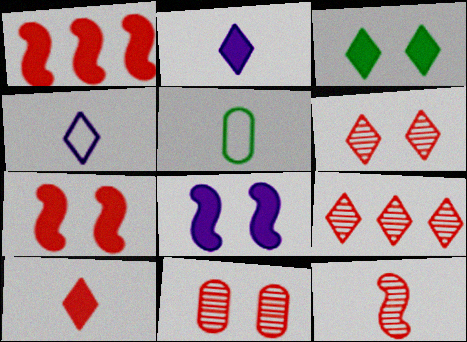[[2, 5, 12], 
[3, 4, 9], 
[5, 8, 9], 
[9, 11, 12]]